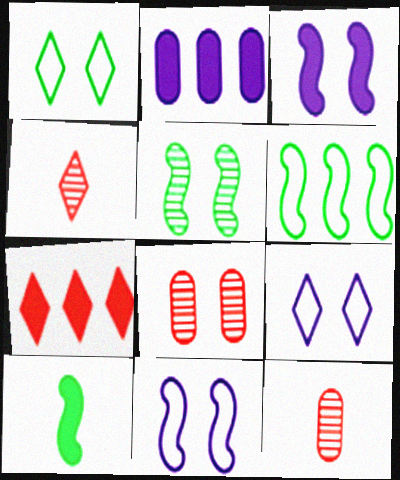[[1, 3, 8], 
[5, 6, 10]]